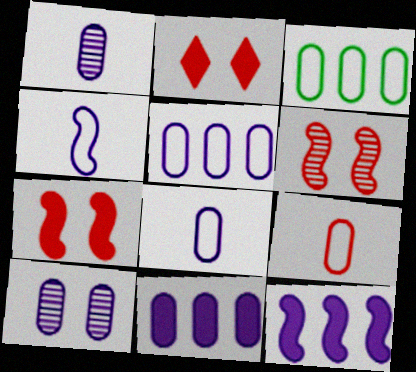[[8, 10, 11]]